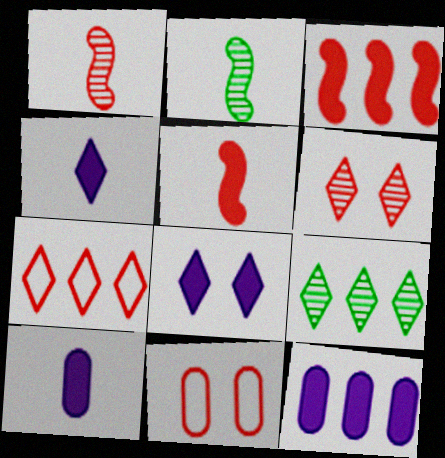[]